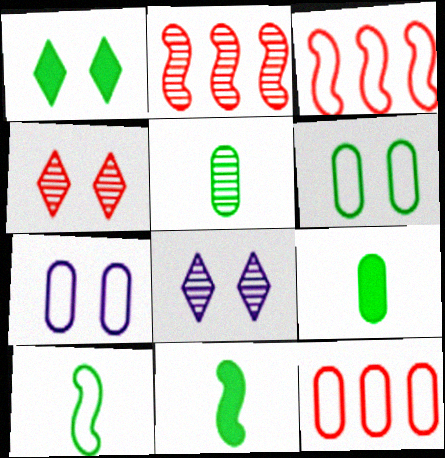[[2, 5, 8], 
[3, 8, 9], 
[8, 11, 12]]